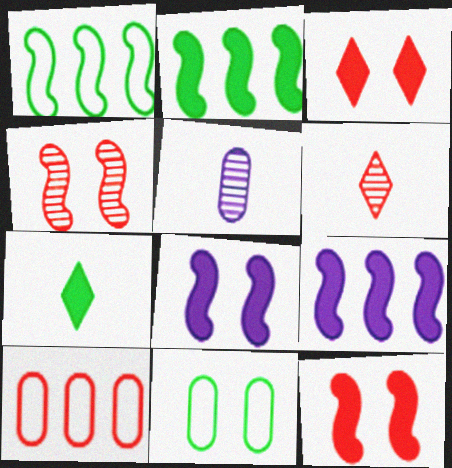[[1, 3, 5], 
[6, 9, 11], 
[6, 10, 12]]